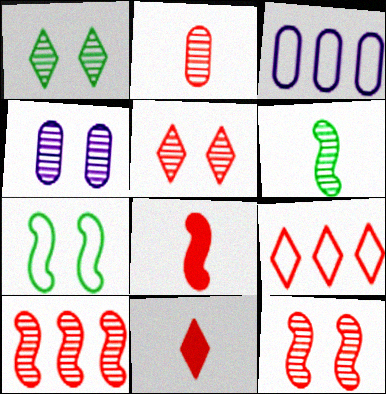[[1, 3, 8], 
[1, 4, 12], 
[2, 5, 10], 
[5, 9, 11]]